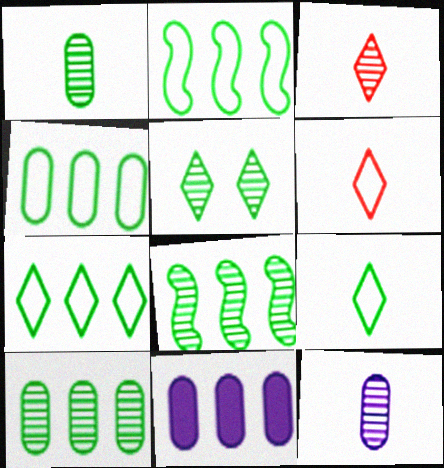[[1, 5, 8], 
[2, 4, 7]]